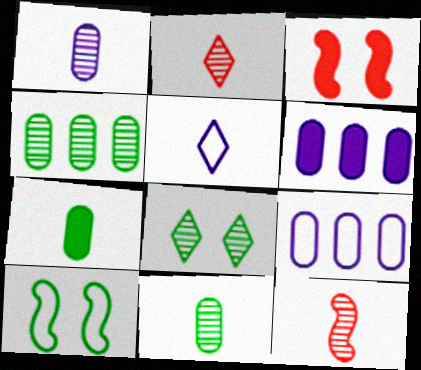[[2, 6, 10], 
[3, 4, 5], 
[5, 7, 12]]